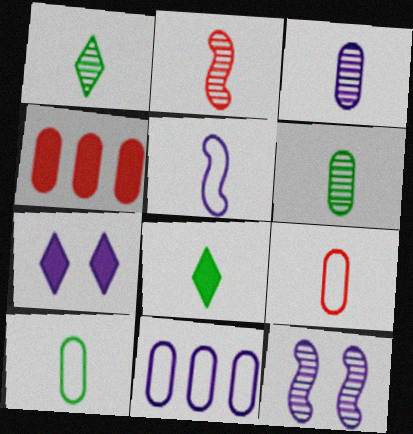[[1, 2, 3]]